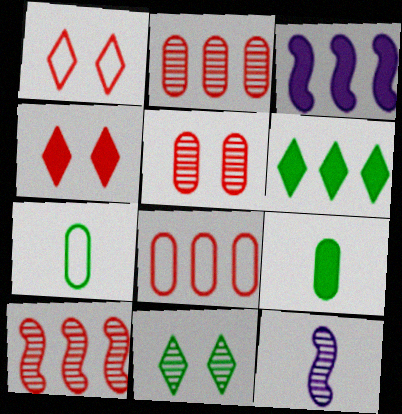[[2, 11, 12], 
[3, 4, 9]]